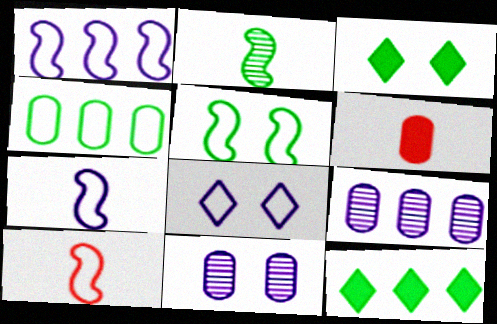[[1, 5, 10], 
[2, 3, 4], 
[3, 9, 10], 
[4, 6, 11], 
[4, 8, 10], 
[10, 11, 12]]